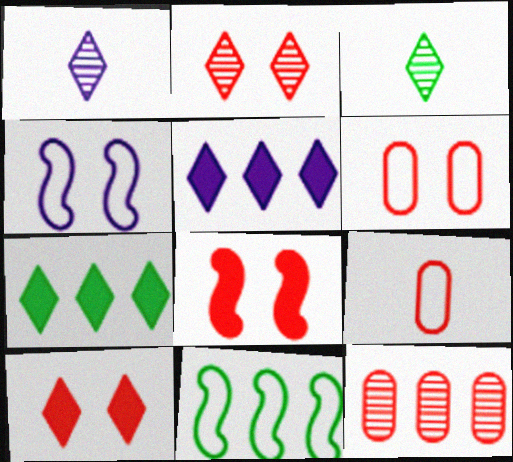[[2, 6, 8], 
[5, 11, 12]]